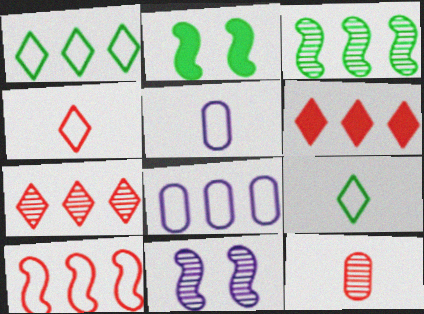[[1, 8, 10], 
[2, 5, 7], 
[3, 6, 8]]